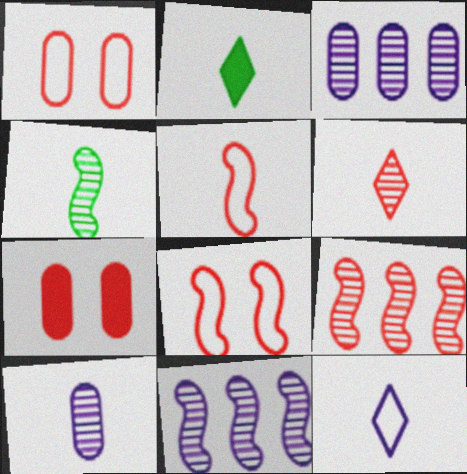[[1, 2, 11], 
[2, 3, 8], 
[2, 5, 10], 
[2, 6, 12], 
[4, 6, 10]]